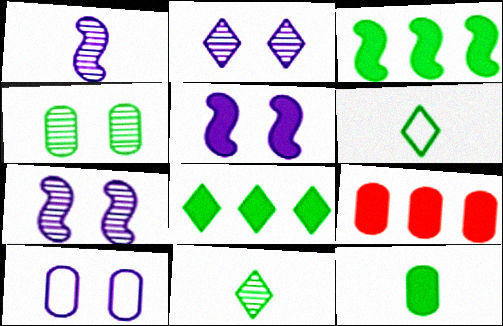[[2, 5, 10], 
[3, 4, 6], 
[6, 7, 9]]